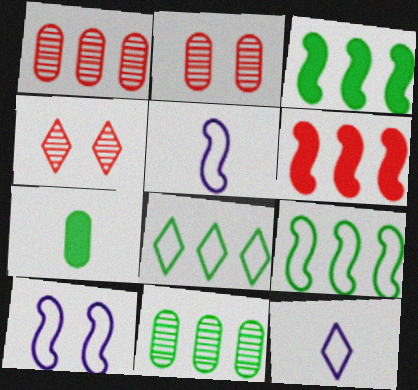[[2, 3, 12], 
[3, 8, 11]]